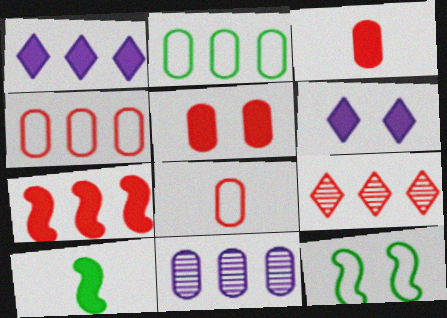[[1, 5, 10], 
[4, 7, 9]]